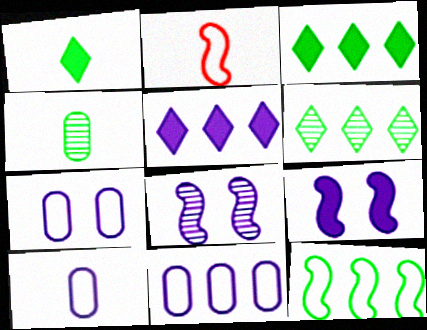[[5, 8, 10], 
[7, 10, 11]]